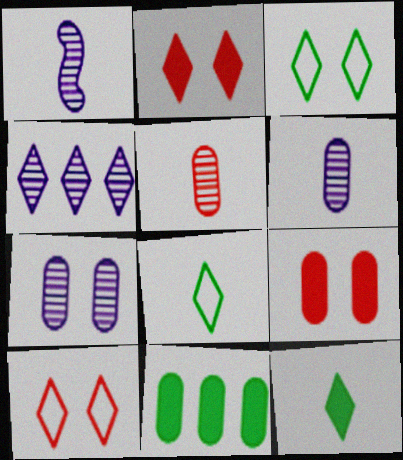[[1, 4, 7], 
[1, 10, 11], 
[2, 4, 8], 
[4, 10, 12]]